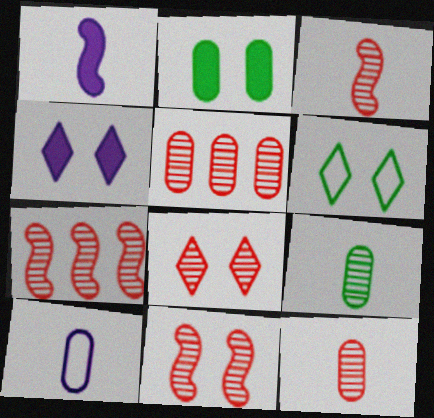[[1, 5, 6], 
[2, 5, 10], 
[3, 5, 8], 
[3, 7, 11], 
[4, 6, 8], 
[7, 8, 12]]